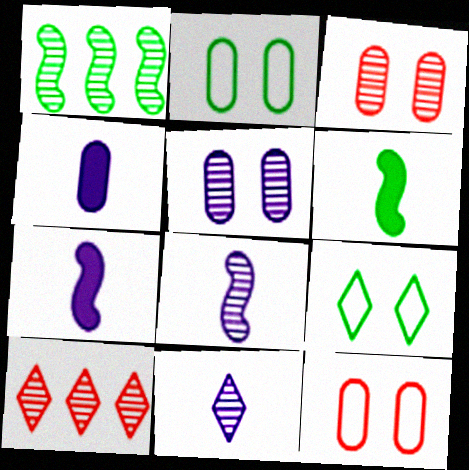[[1, 3, 11], 
[2, 7, 10]]